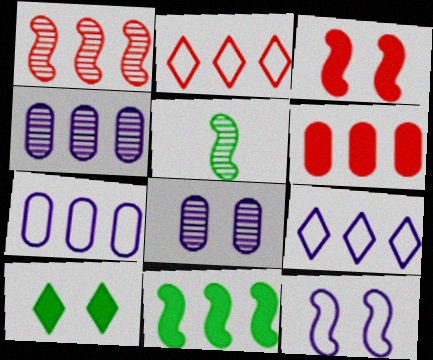[[1, 2, 6], 
[2, 4, 11]]